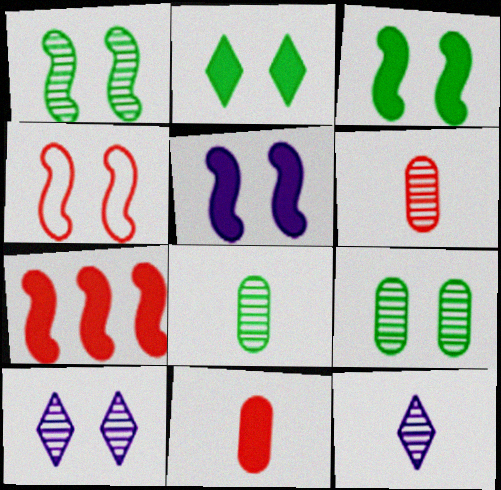[[1, 4, 5]]